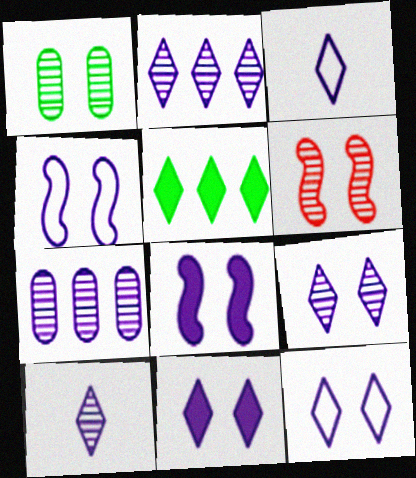[[1, 6, 9], 
[2, 3, 11], 
[2, 9, 10], 
[3, 7, 8], 
[9, 11, 12]]